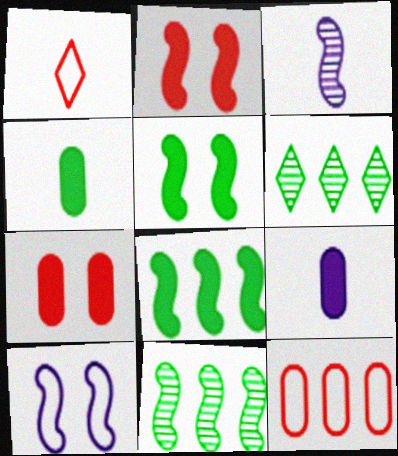[[1, 3, 4]]